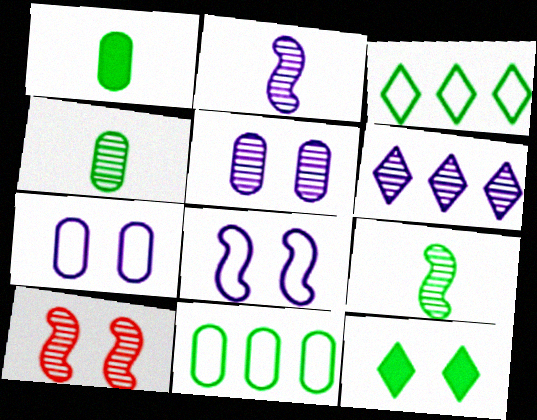[[2, 5, 6], 
[4, 6, 10], 
[7, 10, 12], 
[9, 11, 12]]